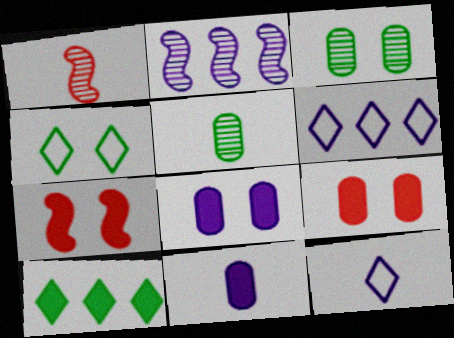[[2, 8, 12], 
[5, 6, 7], 
[7, 10, 11]]